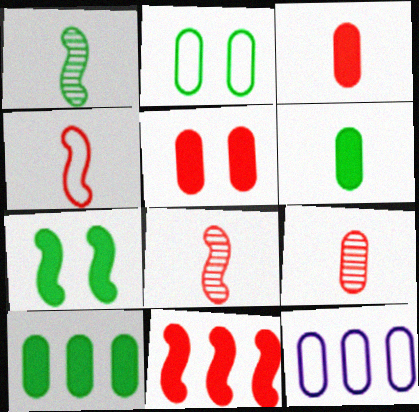[]